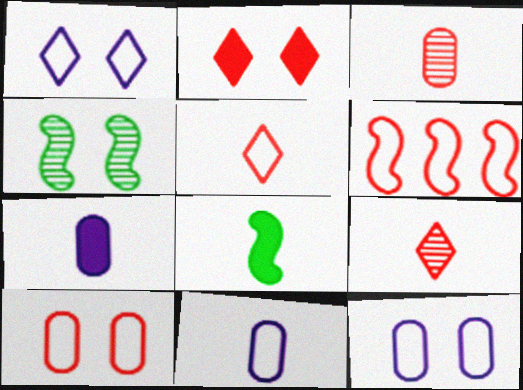[[2, 3, 6], 
[2, 4, 12], 
[5, 6, 10], 
[8, 9, 11]]